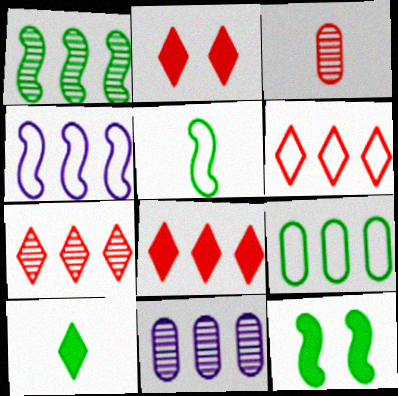[[1, 5, 12], 
[1, 7, 11], 
[2, 5, 11], 
[4, 6, 9], 
[6, 7, 8]]